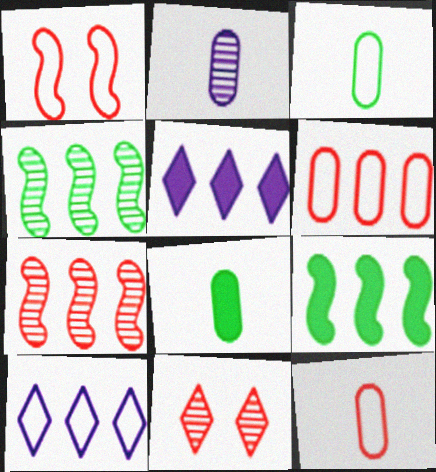[[1, 3, 10], 
[2, 4, 11], 
[2, 8, 12], 
[4, 5, 6]]